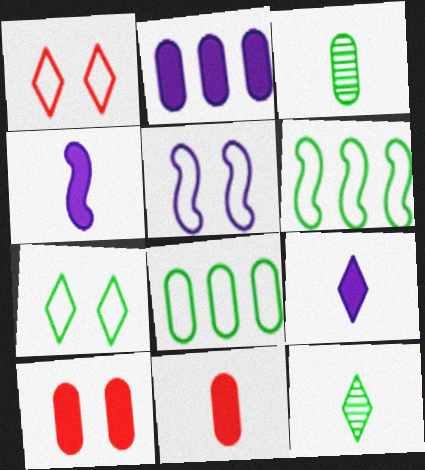[]